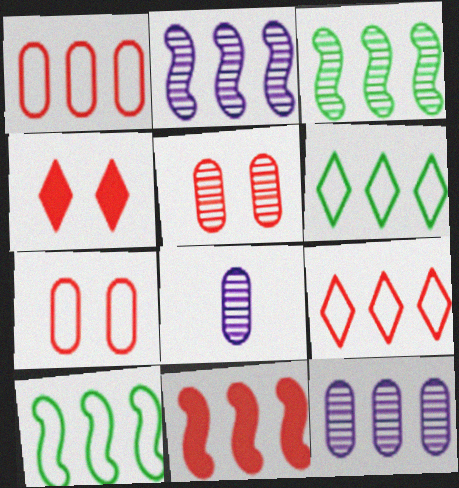[[2, 10, 11], 
[4, 8, 10], 
[6, 11, 12]]